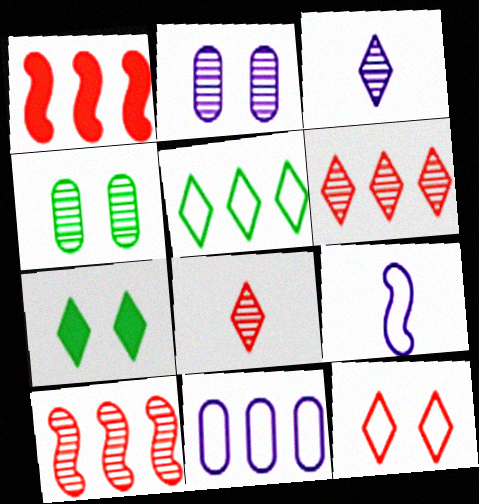[[3, 4, 10]]